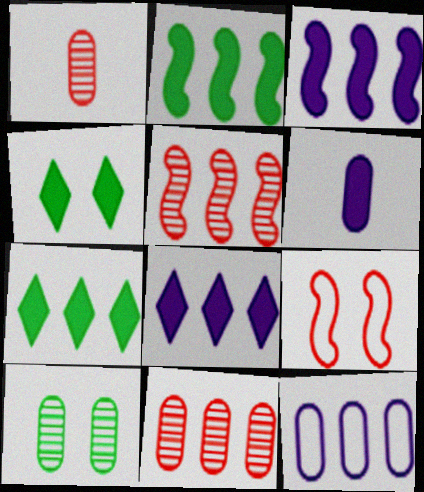[[5, 7, 12]]